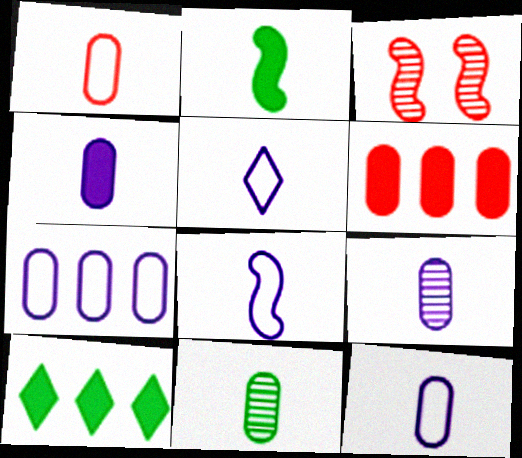[[1, 4, 11], 
[3, 10, 12], 
[4, 9, 12], 
[5, 8, 12]]